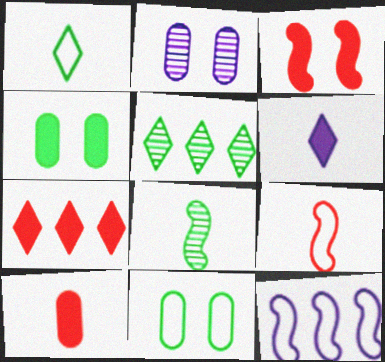[[2, 6, 12], 
[3, 7, 10], 
[3, 8, 12]]